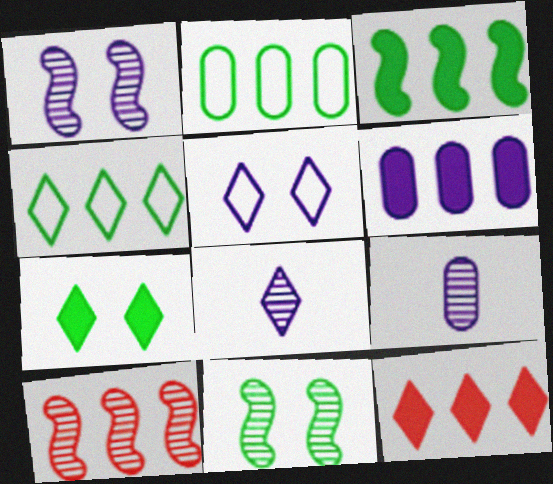[[3, 6, 12], 
[4, 6, 10]]